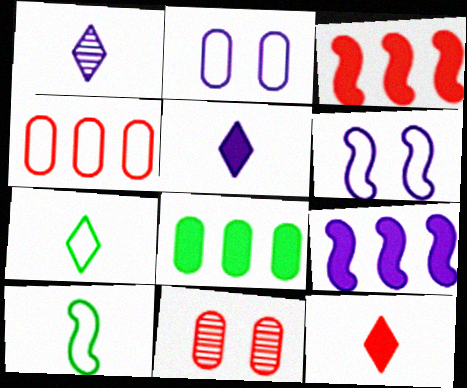[[1, 2, 9], 
[1, 7, 12], 
[4, 6, 7], 
[7, 9, 11]]